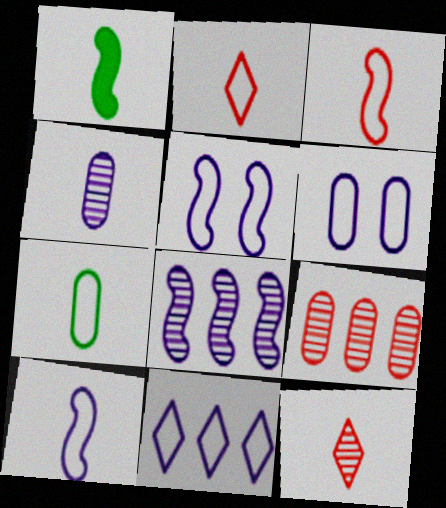[[1, 2, 4], 
[2, 7, 10], 
[6, 10, 11]]